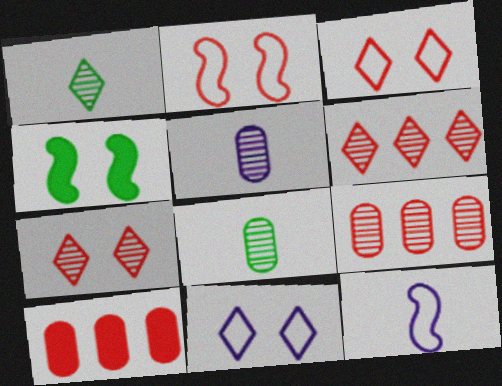[]